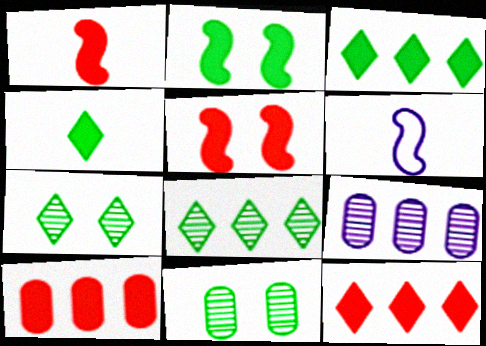[[6, 7, 10], 
[6, 11, 12]]